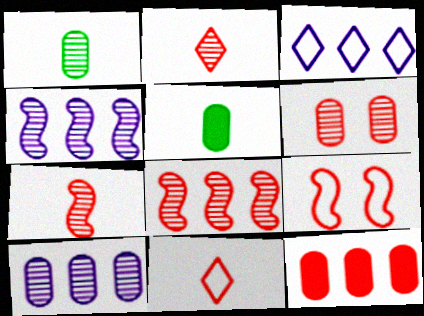[[1, 6, 10], 
[2, 6, 8], 
[2, 9, 12]]